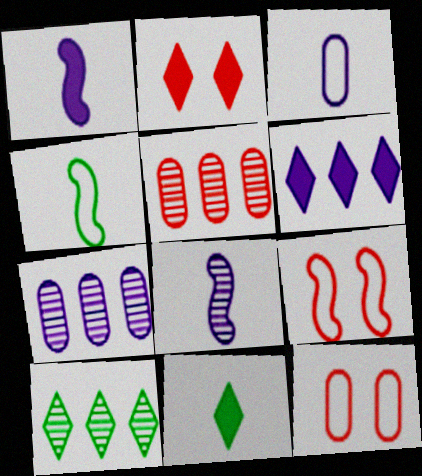[[1, 10, 12], 
[2, 4, 7], 
[2, 6, 11], 
[7, 9, 11]]